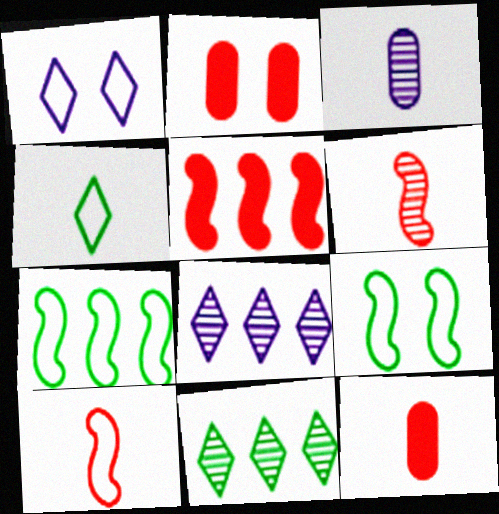[[8, 9, 12]]